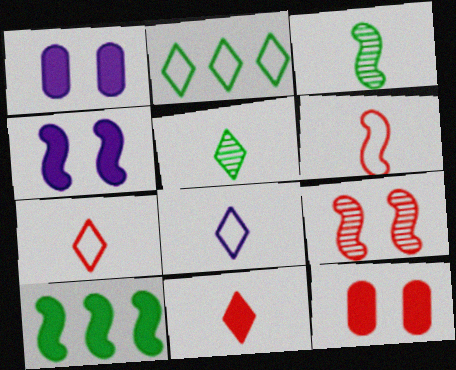[[1, 10, 11], 
[5, 8, 11]]